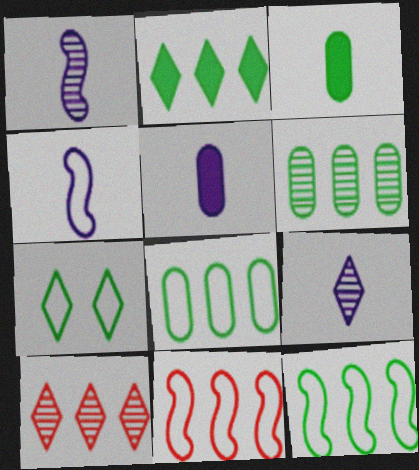[[2, 6, 12], 
[4, 5, 9]]